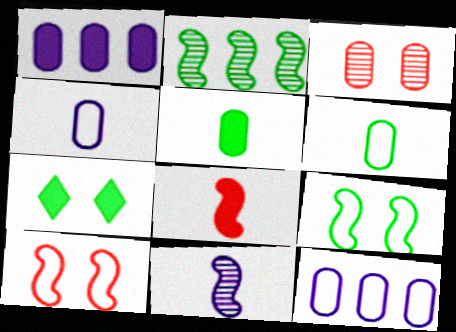[[1, 3, 6], 
[1, 7, 8], 
[2, 6, 7], 
[3, 5, 12]]